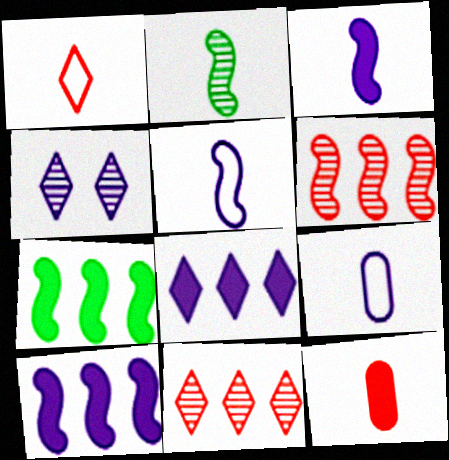[[4, 9, 10]]